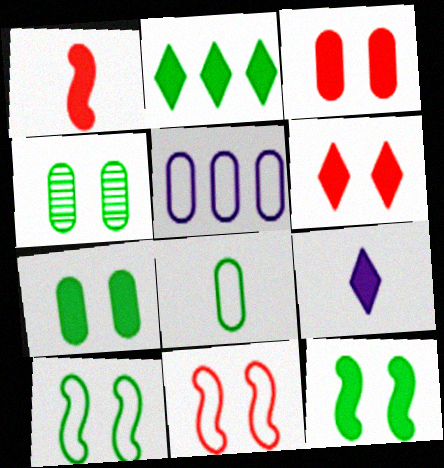[[2, 6, 9]]